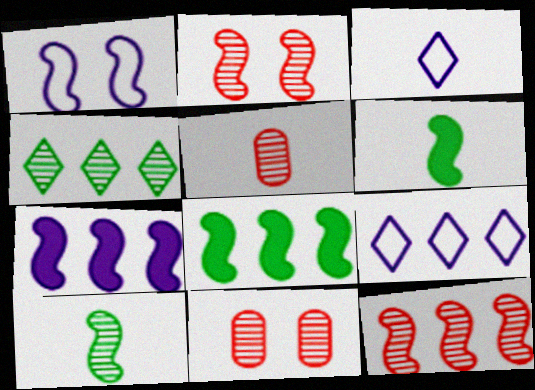[[1, 6, 12], 
[3, 5, 6], 
[3, 8, 11], 
[6, 9, 11]]